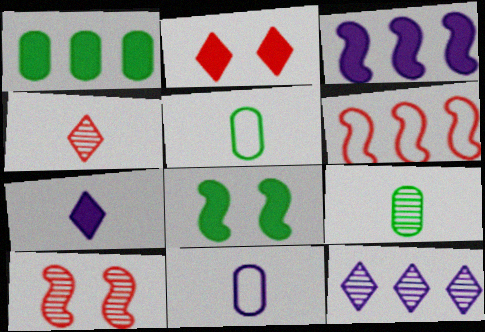[[1, 6, 12], 
[9, 10, 12]]